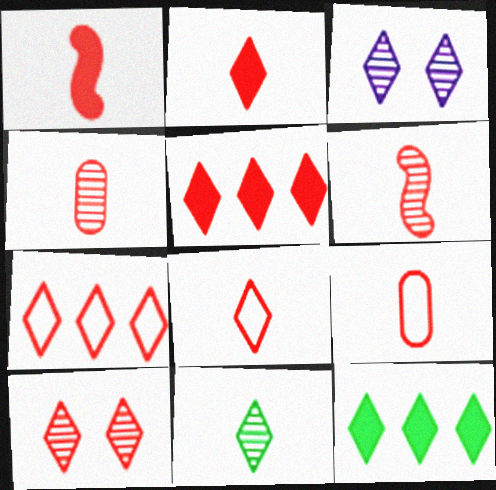[[1, 4, 8], 
[2, 6, 9], 
[2, 7, 10], 
[3, 8, 12], 
[5, 8, 10]]